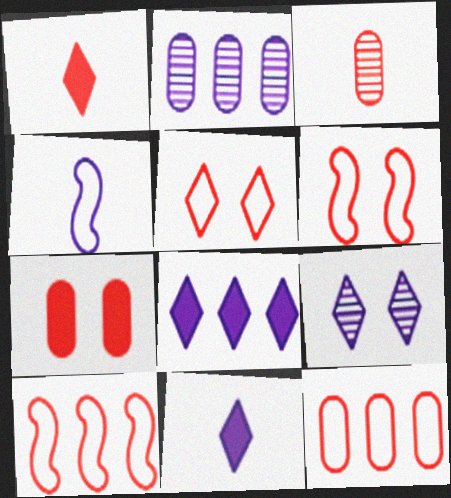[[3, 7, 12]]